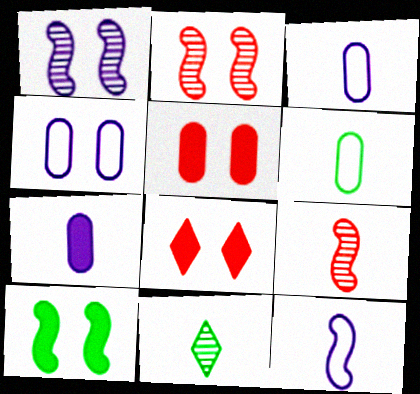[]